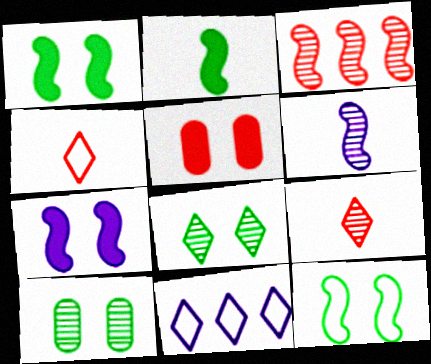[[3, 4, 5]]